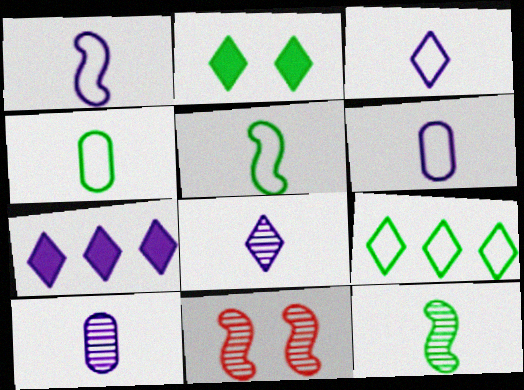[[1, 3, 6], 
[4, 7, 11]]